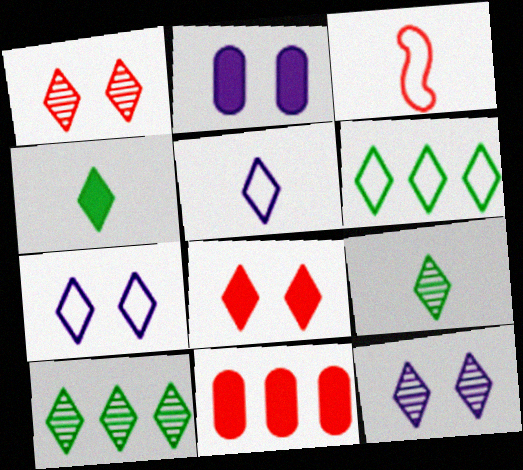[[1, 3, 11], 
[2, 3, 10], 
[5, 8, 10]]